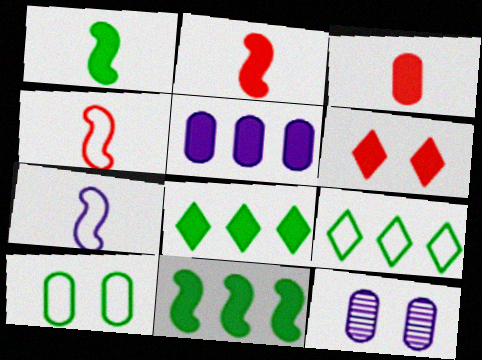[[1, 5, 6], 
[2, 9, 12], 
[4, 8, 12]]